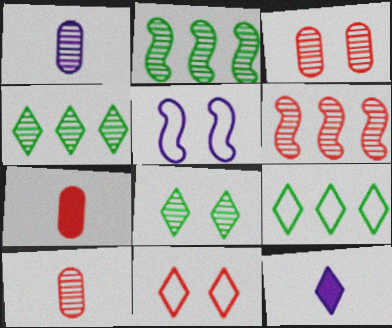[[1, 6, 8], 
[4, 5, 7], 
[4, 11, 12], 
[6, 7, 11]]